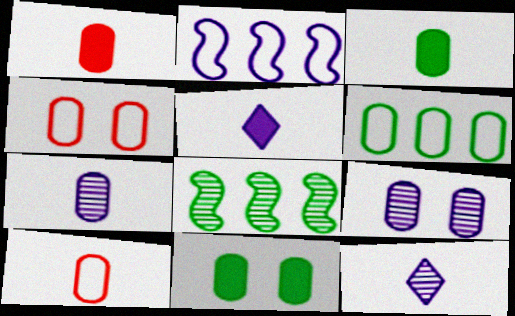[[1, 6, 9], 
[2, 5, 9], 
[3, 7, 10], 
[4, 5, 8], 
[4, 9, 11]]